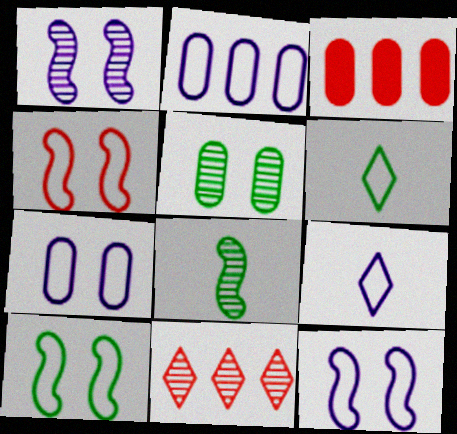[[1, 3, 6], 
[2, 4, 6], 
[2, 9, 12], 
[4, 10, 12]]